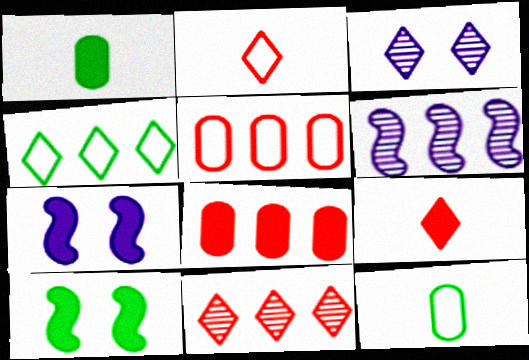[[3, 4, 9], 
[4, 6, 8], 
[7, 11, 12]]